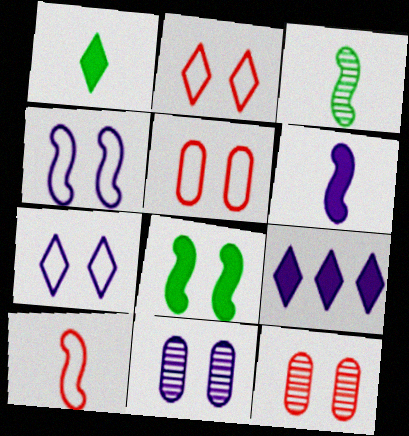[[2, 8, 11], 
[3, 5, 9], 
[3, 6, 10], 
[7, 8, 12]]